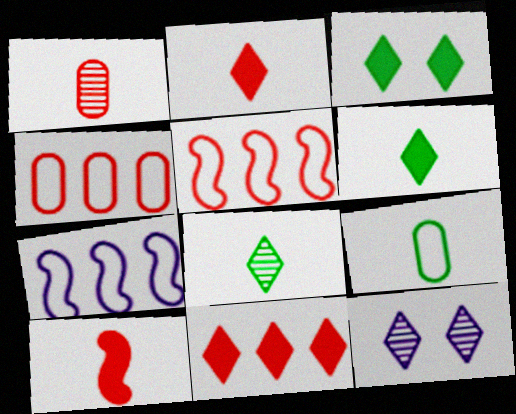[[1, 3, 7]]